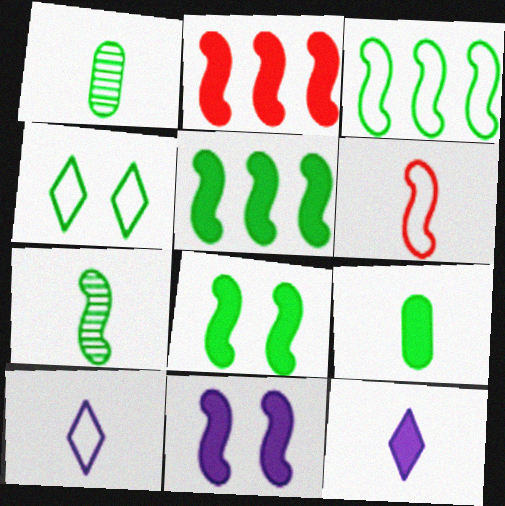[[1, 4, 5], 
[1, 6, 12], 
[3, 7, 8]]